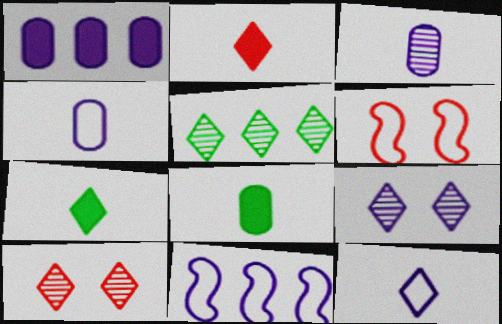[[8, 10, 11]]